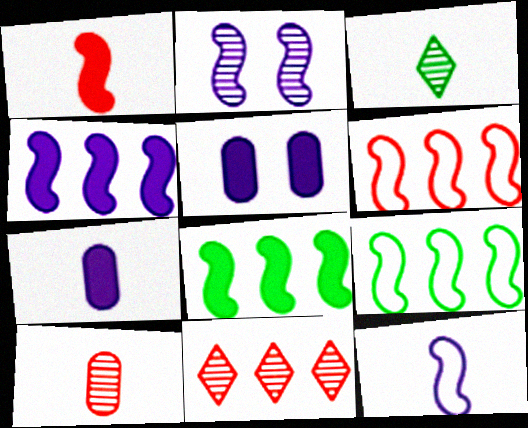[[1, 2, 9], 
[2, 4, 12], 
[3, 5, 6]]